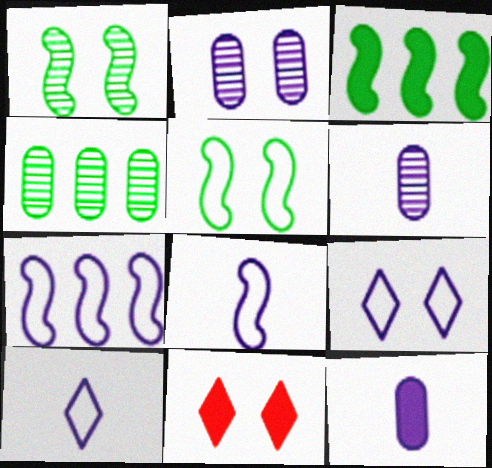[[2, 5, 11], 
[3, 11, 12], 
[4, 8, 11]]